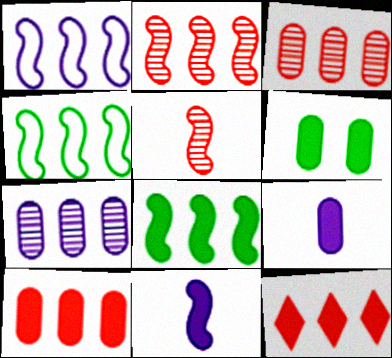[[1, 2, 8], 
[4, 7, 12], 
[6, 9, 10], 
[6, 11, 12]]